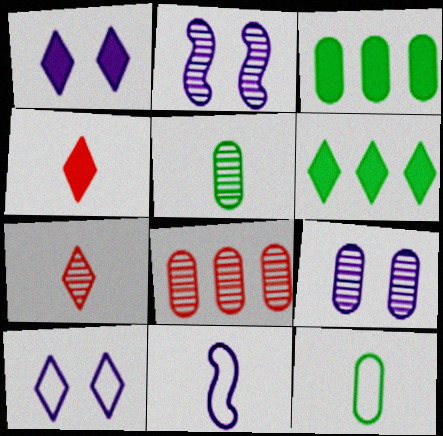[[1, 4, 6], 
[4, 5, 11], 
[5, 8, 9], 
[6, 7, 10]]